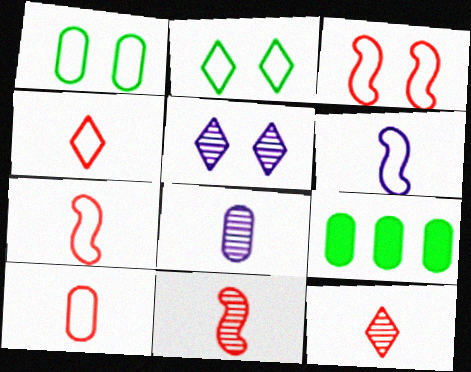[[4, 7, 10], 
[5, 7, 9]]